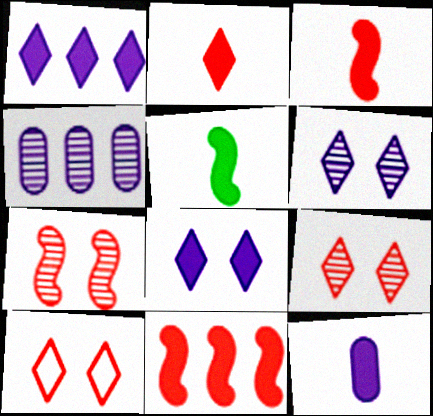[[2, 5, 12], 
[4, 5, 10]]